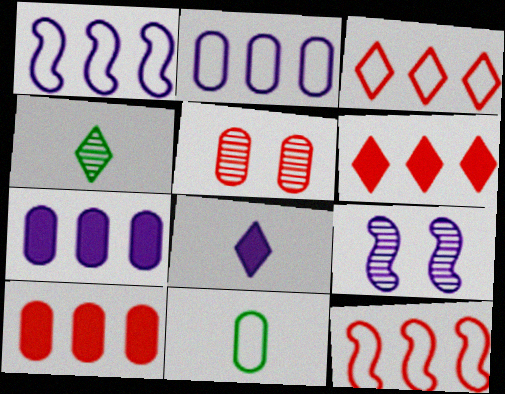[[2, 8, 9], 
[5, 7, 11], 
[6, 9, 11]]